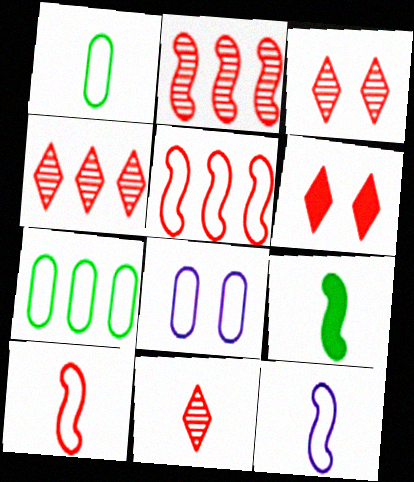[[3, 4, 11], 
[4, 8, 9]]